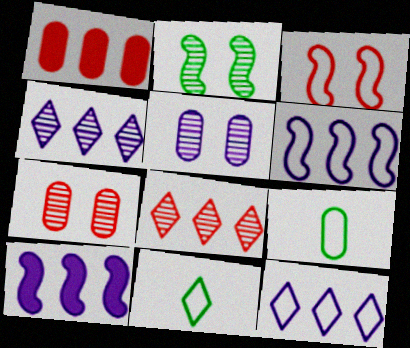[[1, 5, 9], 
[3, 9, 12], 
[7, 10, 11]]